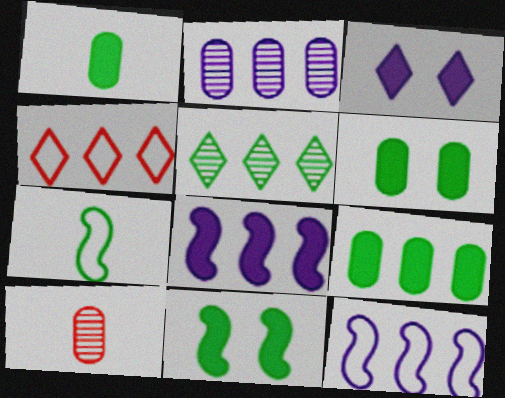[[1, 6, 9], 
[5, 6, 7]]